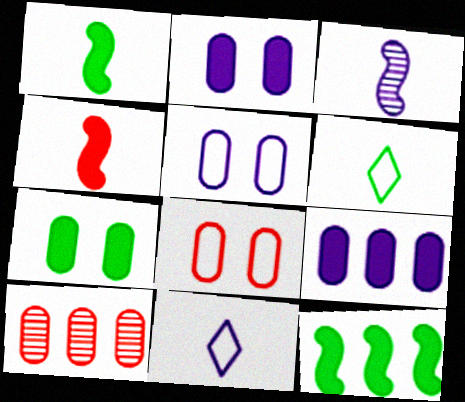[]